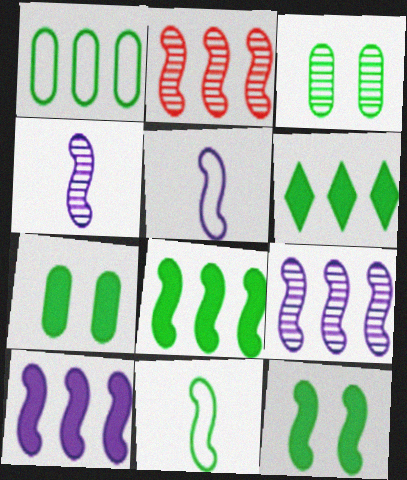[[2, 5, 12], 
[3, 6, 11]]